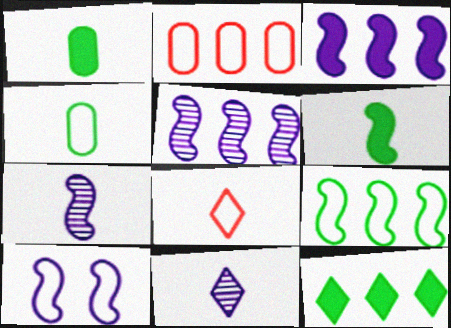[[1, 7, 8], 
[2, 5, 12], 
[3, 7, 10]]